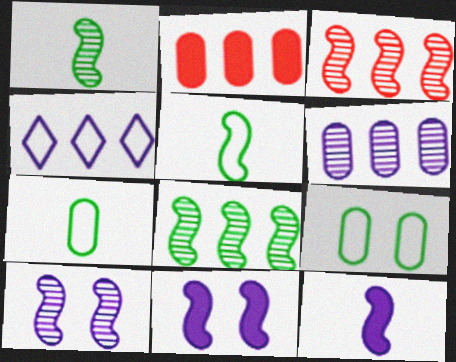[[1, 3, 10], 
[2, 4, 8], 
[3, 5, 11]]